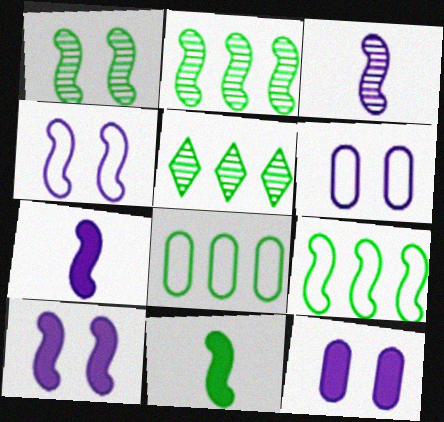[[1, 9, 11]]